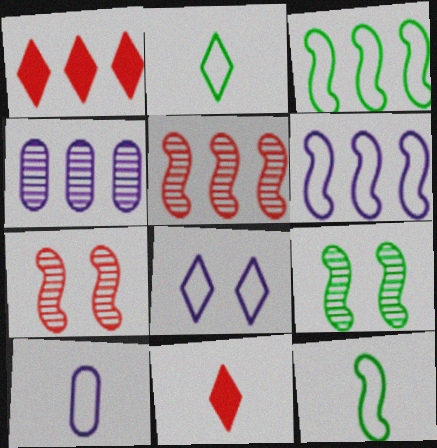[[1, 3, 4], 
[1, 9, 10], 
[6, 8, 10]]